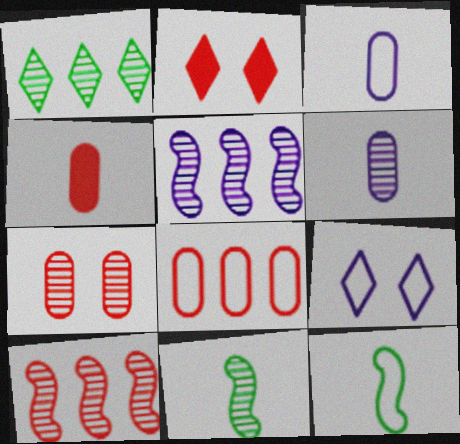[[4, 7, 8], 
[8, 9, 12]]